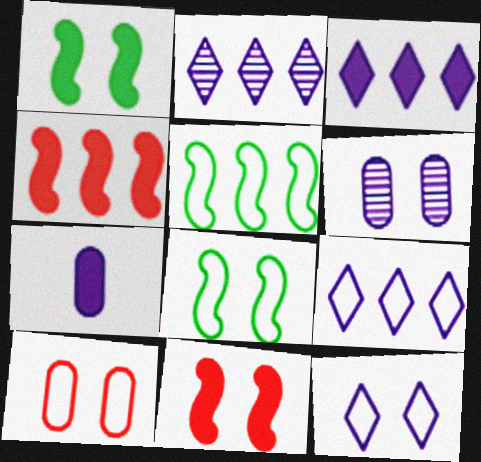[[2, 3, 9], 
[8, 10, 12]]